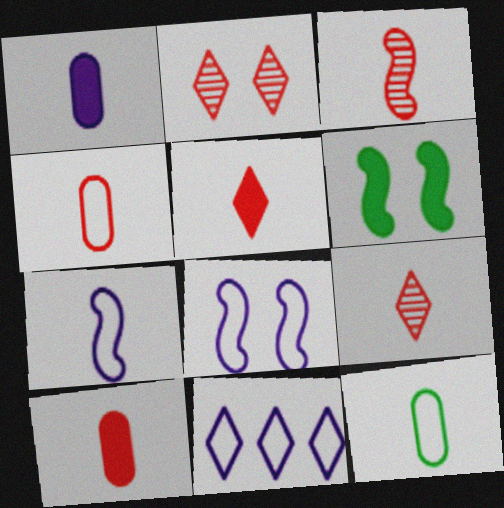[[3, 4, 5]]